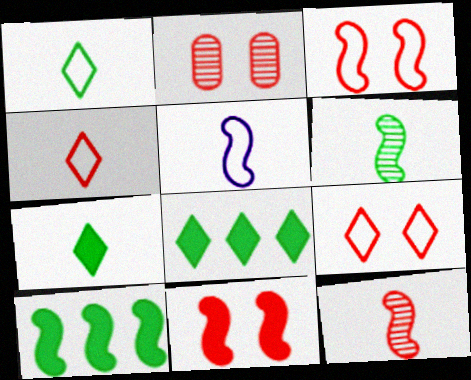[[2, 5, 8], 
[2, 9, 11]]